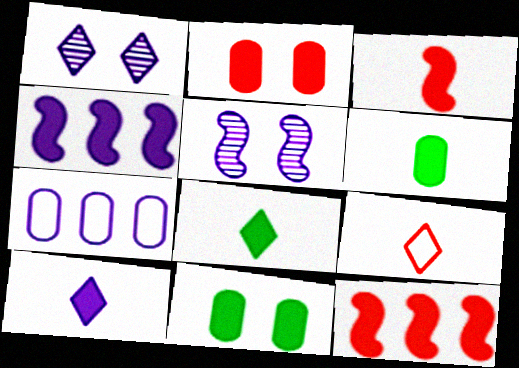[[2, 4, 8], 
[3, 6, 10], 
[5, 7, 10], 
[10, 11, 12]]